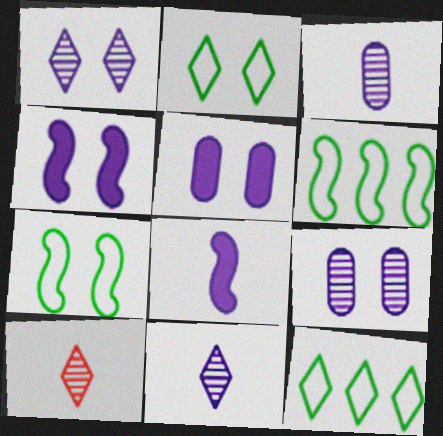[[5, 6, 10]]